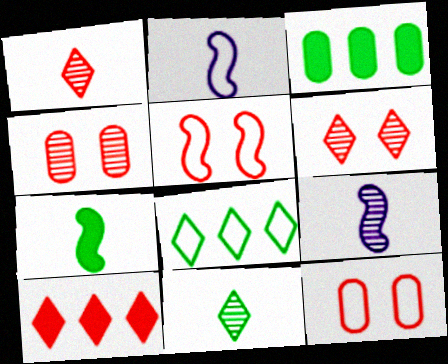[[2, 3, 6], 
[2, 8, 12]]